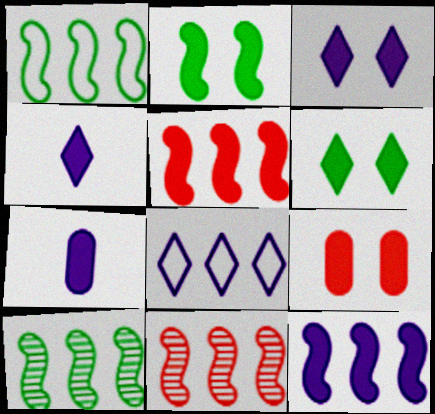[[1, 11, 12], 
[2, 3, 9], 
[3, 7, 12], 
[5, 6, 7]]